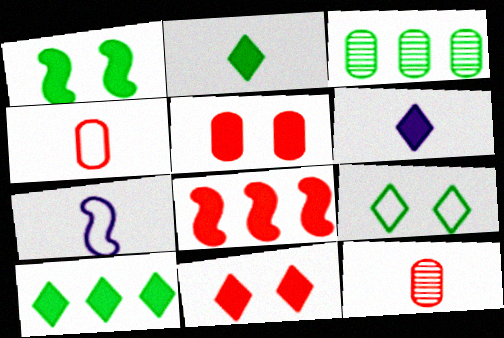[[2, 7, 12], 
[3, 7, 11], 
[6, 10, 11]]